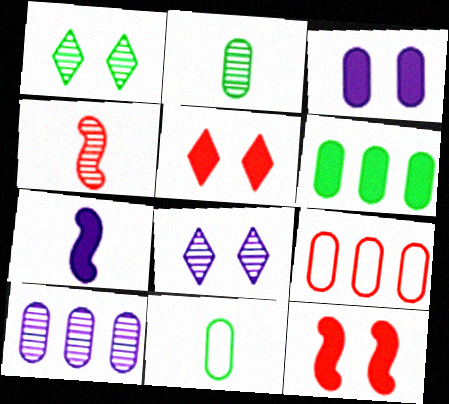[[1, 4, 10], 
[1, 7, 9], 
[2, 3, 9], 
[4, 5, 9], 
[5, 6, 7], 
[6, 9, 10]]